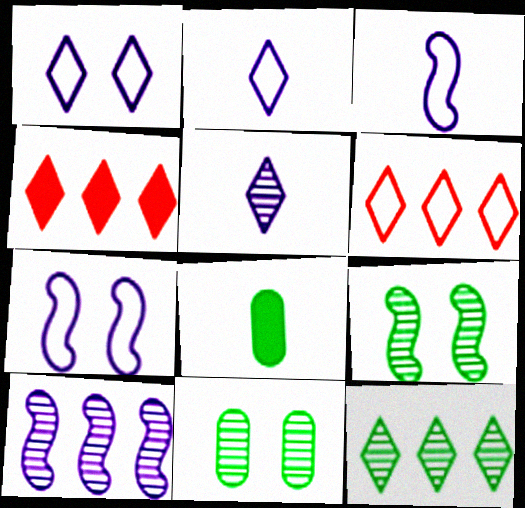[[3, 4, 11]]